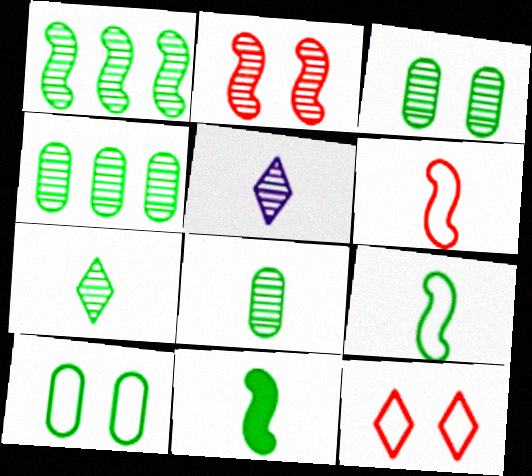[[1, 3, 7], 
[2, 4, 5], 
[3, 4, 8]]